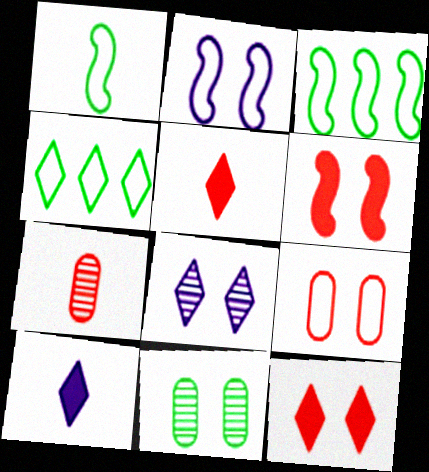[[1, 7, 10], 
[2, 11, 12], 
[4, 5, 8]]